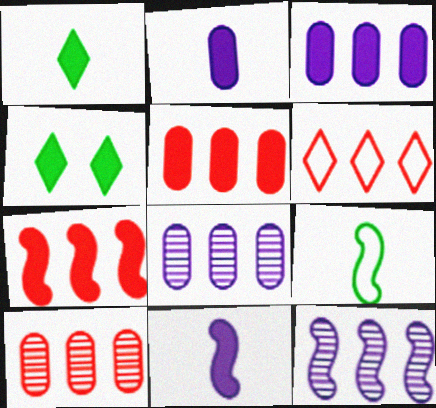[[2, 4, 7], 
[4, 5, 11], 
[6, 7, 10]]